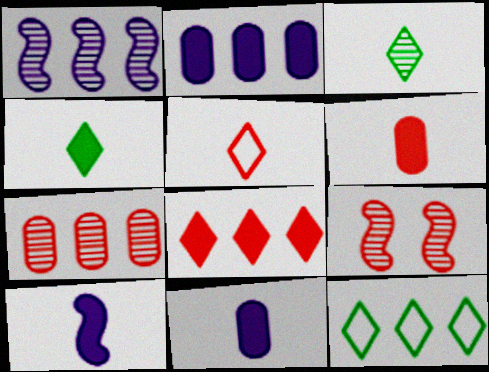[[4, 6, 10], 
[9, 11, 12]]